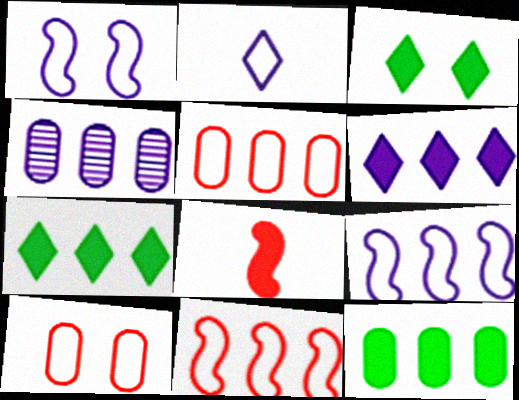[[4, 5, 12], 
[4, 6, 9], 
[4, 7, 11]]